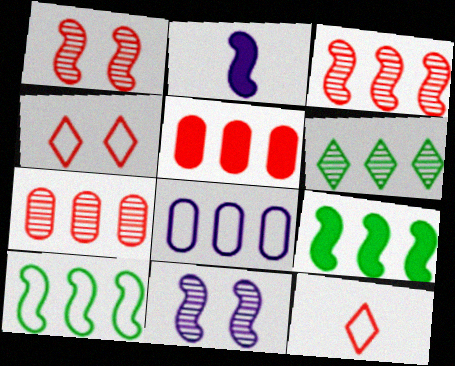[[1, 2, 10], 
[1, 5, 12]]